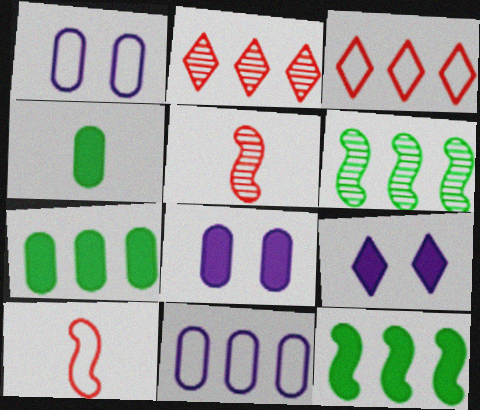[[2, 11, 12]]